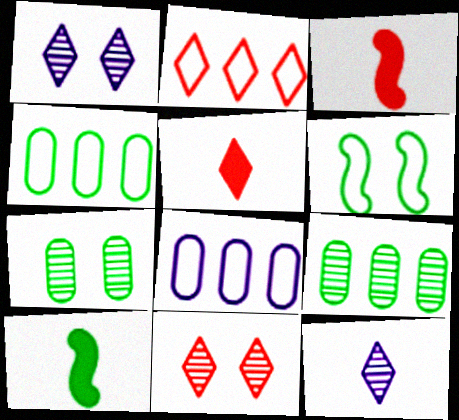[[1, 3, 4], 
[2, 5, 11], 
[8, 10, 11]]